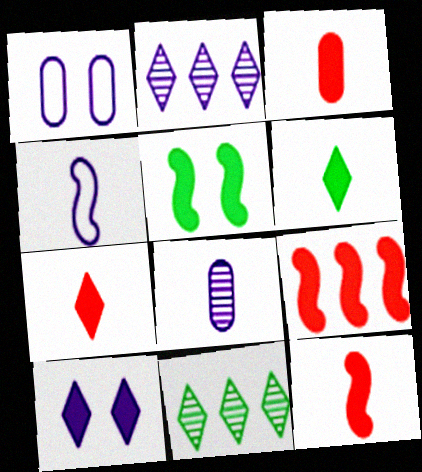[[1, 11, 12], 
[3, 7, 12]]